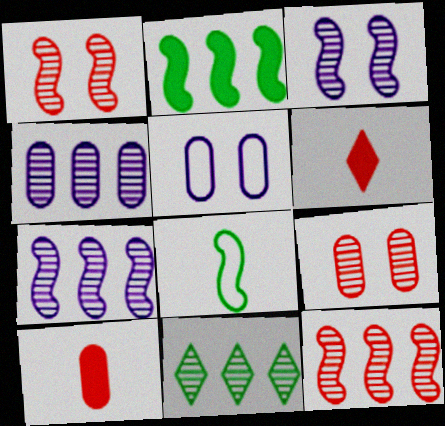[[4, 11, 12]]